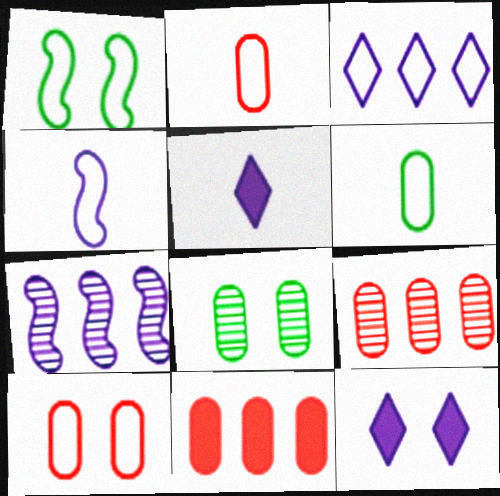[[1, 2, 3], 
[1, 5, 9]]